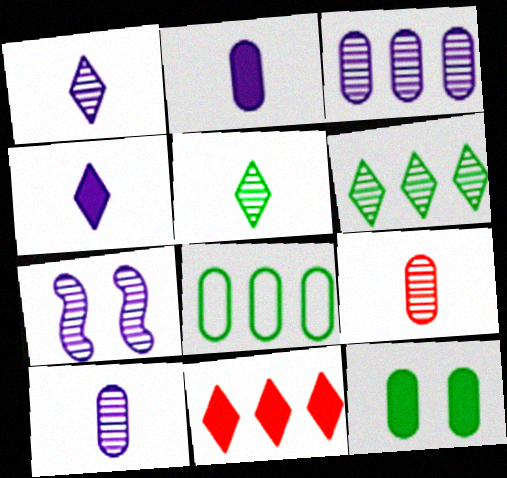[[1, 3, 7], 
[6, 7, 9]]